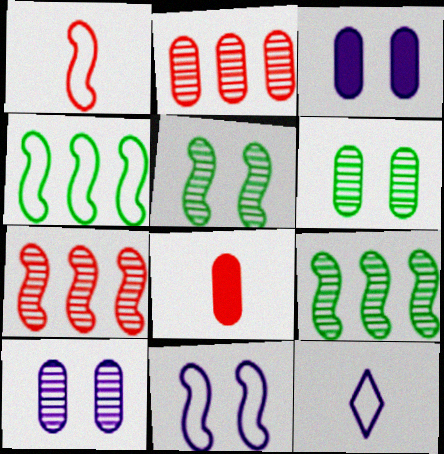[[1, 4, 11]]